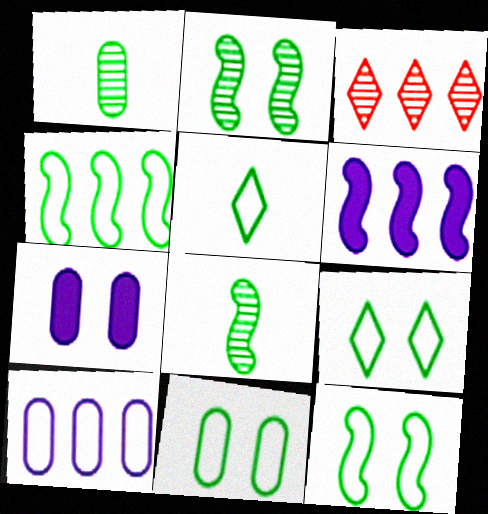[[4, 5, 11], 
[9, 11, 12]]